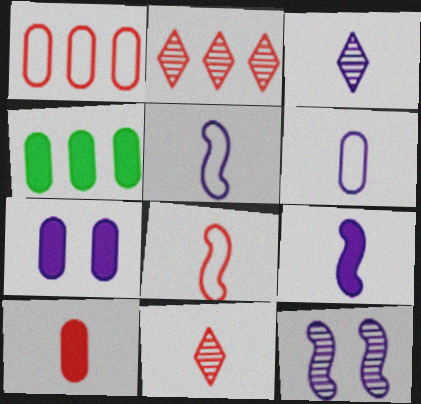[[3, 6, 9], 
[4, 7, 10], 
[8, 10, 11]]